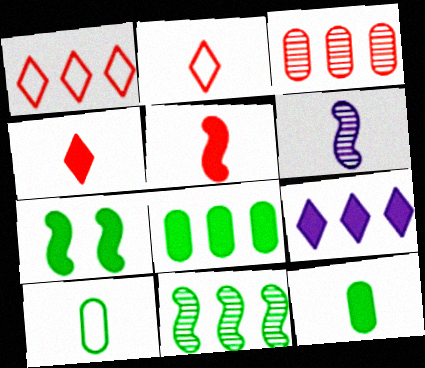[[2, 6, 12], 
[4, 6, 10]]